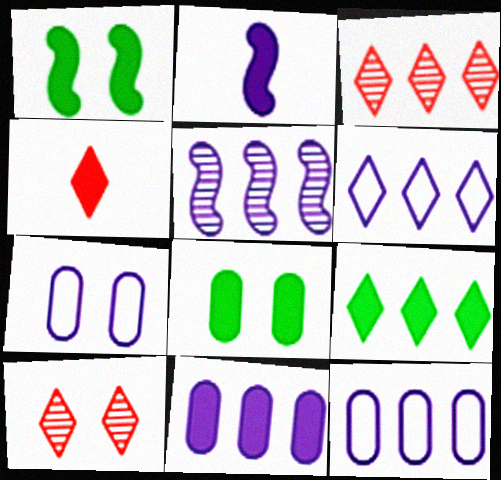[[1, 4, 11], 
[1, 7, 10], 
[3, 6, 9], 
[5, 6, 11]]